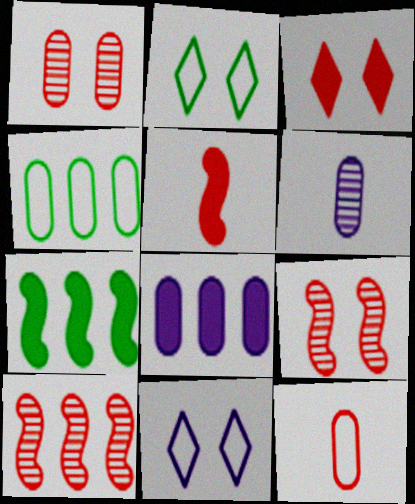[[3, 10, 12]]